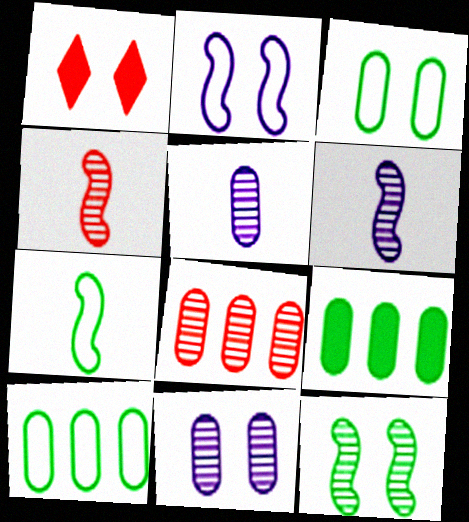[[1, 6, 10]]